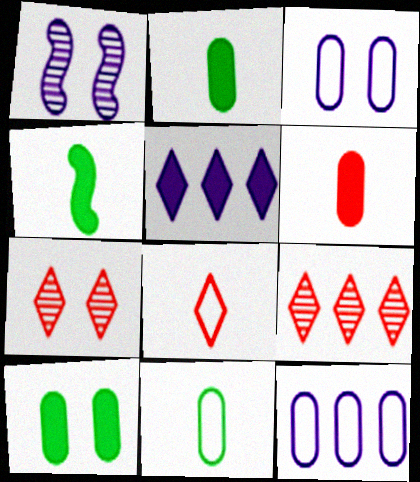[[3, 4, 9], 
[4, 7, 12]]